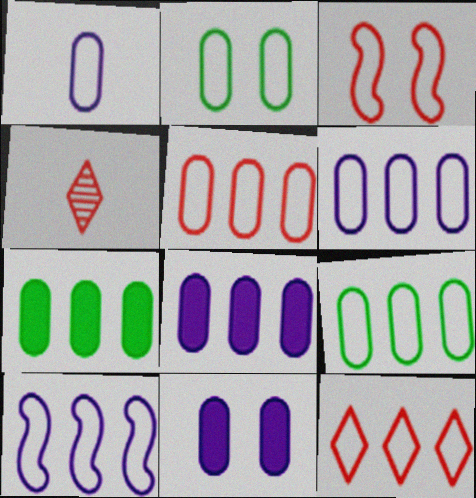[[1, 2, 5], 
[5, 6, 9], 
[9, 10, 12]]